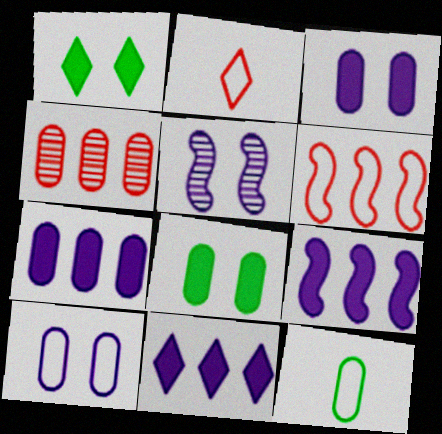[[3, 4, 12], 
[7, 9, 11]]